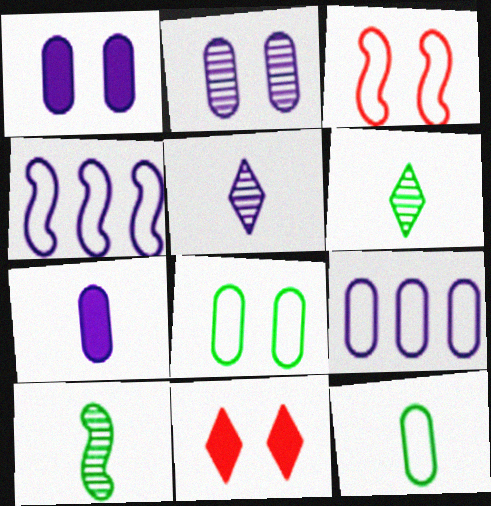[[1, 4, 5], 
[2, 7, 9], 
[9, 10, 11]]